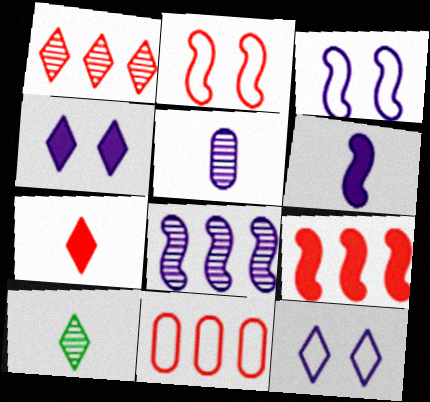[[1, 9, 11], 
[3, 6, 8]]